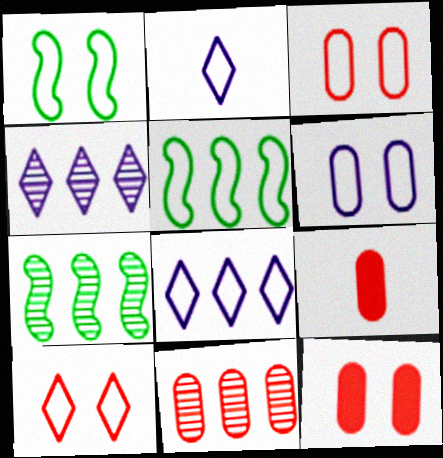[[1, 4, 9], 
[1, 6, 10], 
[2, 3, 5], 
[2, 7, 12], 
[3, 9, 11], 
[4, 7, 11]]